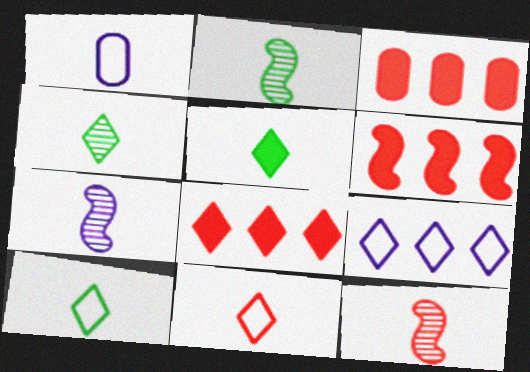[[1, 5, 12], 
[2, 7, 12], 
[3, 6, 8], 
[4, 5, 10]]